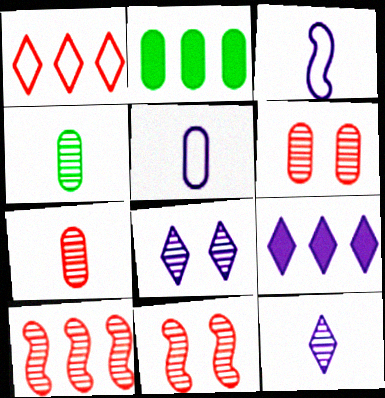[[2, 5, 6], 
[4, 8, 10]]